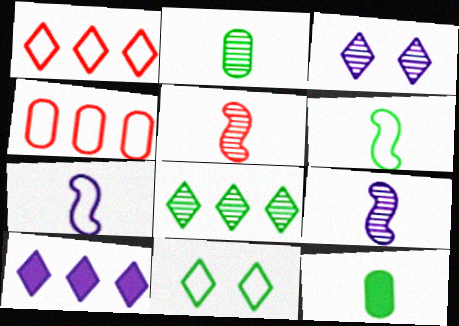[[1, 8, 10], 
[4, 7, 11]]